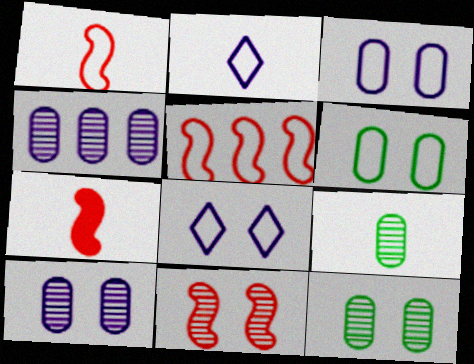[[2, 5, 6], 
[2, 7, 9], 
[5, 7, 11]]